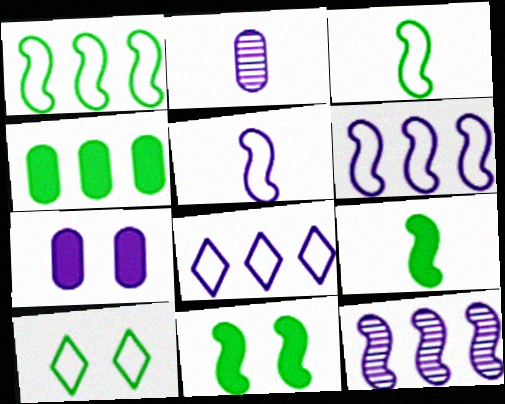[]